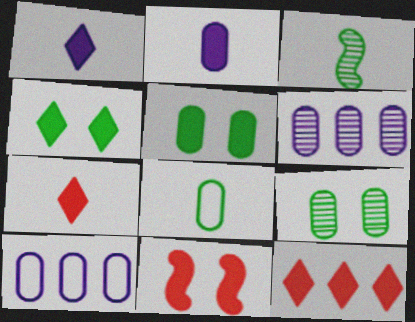[[1, 4, 12]]